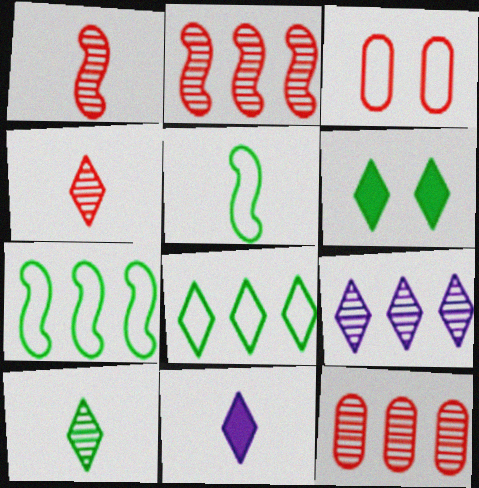[[6, 8, 10]]